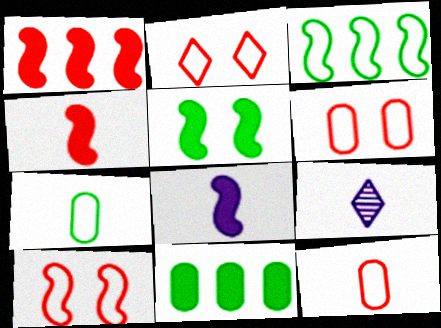[[1, 5, 8], 
[2, 6, 10], 
[4, 7, 9], 
[9, 10, 11]]